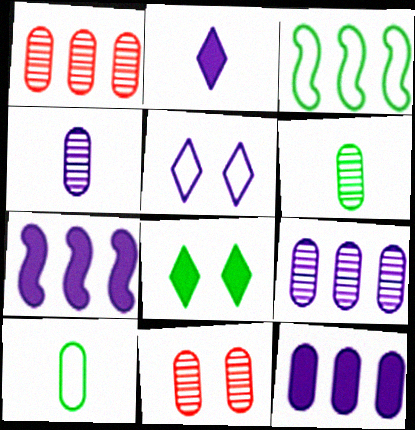[[2, 3, 11], 
[3, 6, 8], 
[4, 5, 7], 
[6, 9, 11], 
[10, 11, 12]]